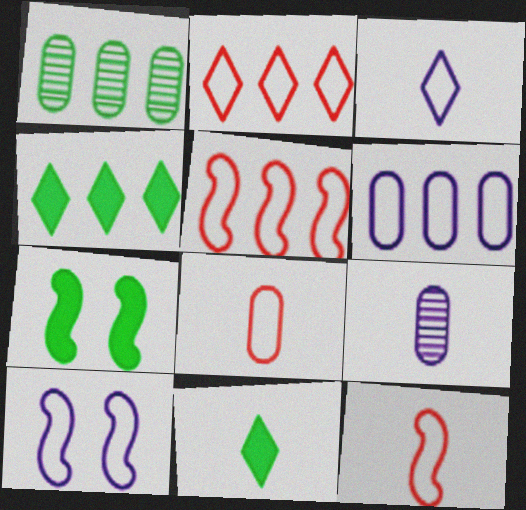[[2, 7, 9], 
[3, 6, 10], 
[9, 11, 12]]